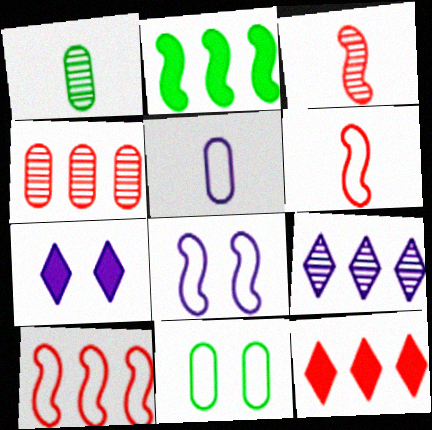[[1, 7, 10], 
[1, 8, 12], 
[2, 3, 8], 
[4, 10, 12]]